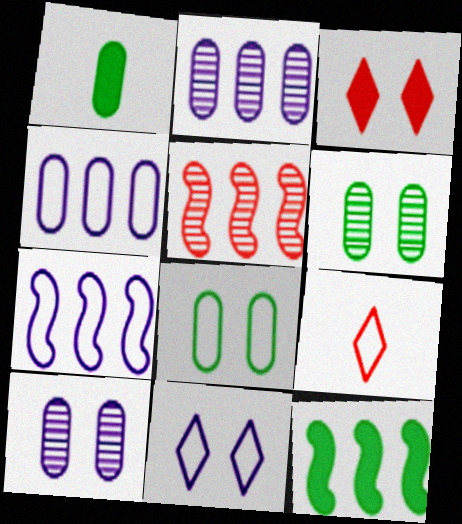[[1, 5, 11], 
[5, 7, 12], 
[7, 8, 9], 
[9, 10, 12]]